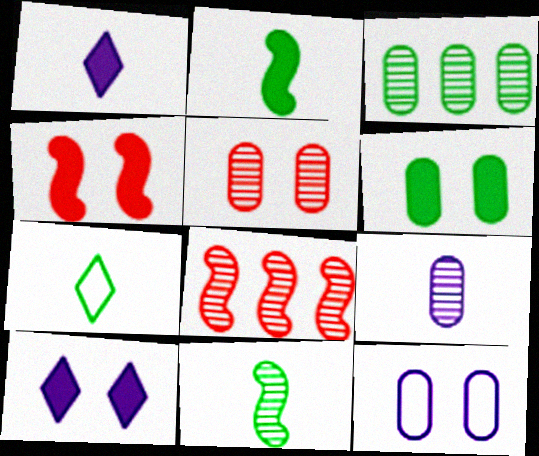[[3, 5, 9], 
[4, 6, 10], 
[5, 6, 12]]